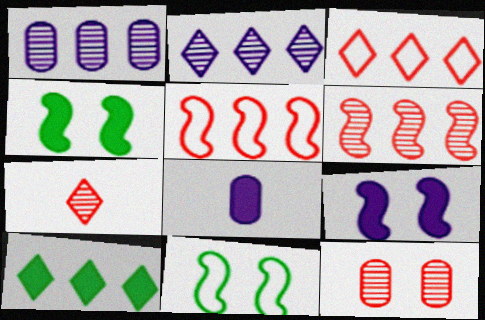[[1, 5, 10], 
[2, 3, 10], 
[6, 7, 12]]